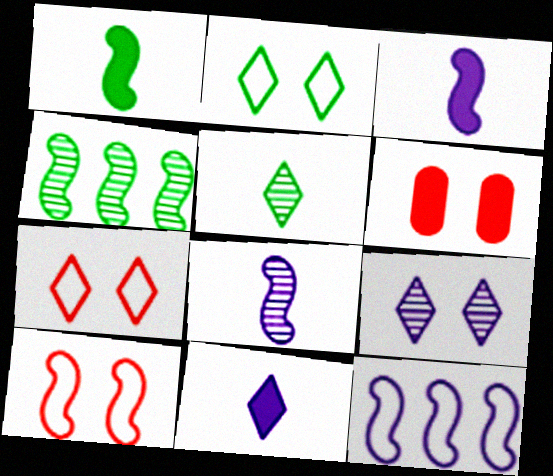[[3, 4, 10], 
[5, 6, 12]]